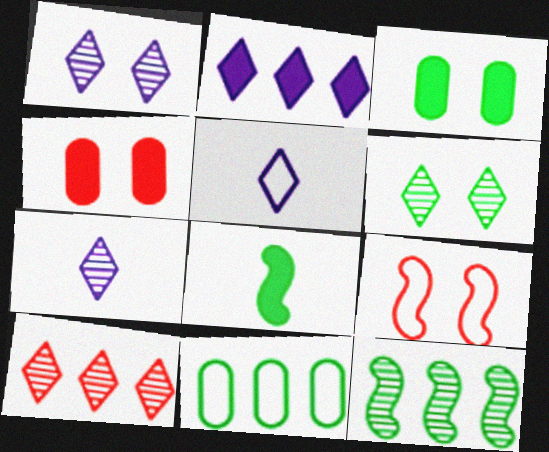[[1, 2, 5], 
[1, 3, 9], 
[2, 4, 8], 
[4, 5, 12], 
[5, 9, 11], 
[6, 7, 10], 
[6, 8, 11]]